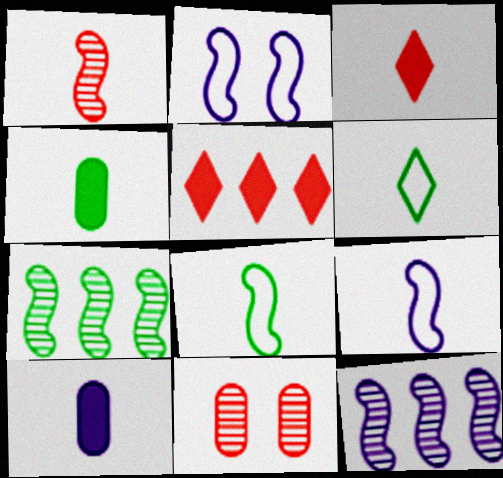[[1, 6, 10]]